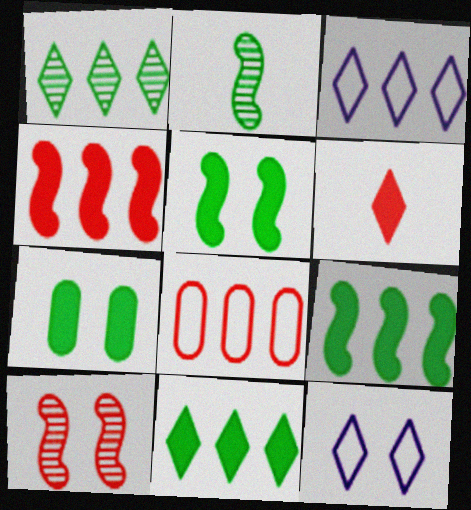[[1, 6, 12], 
[6, 8, 10], 
[7, 10, 12]]